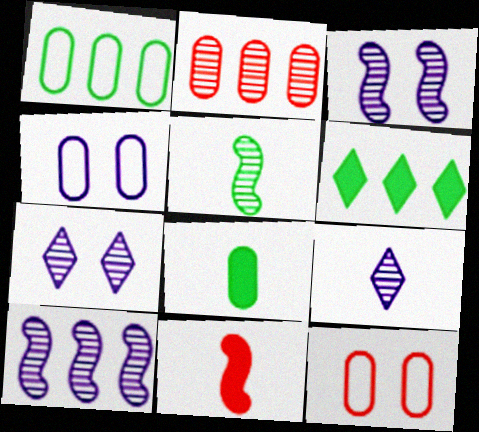[[1, 7, 11], 
[2, 4, 8], 
[2, 5, 7]]